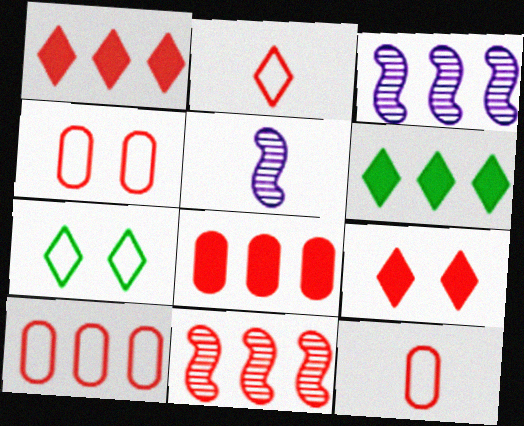[[1, 10, 11], 
[3, 6, 10], 
[4, 5, 6], 
[4, 10, 12], 
[5, 7, 8], 
[9, 11, 12]]